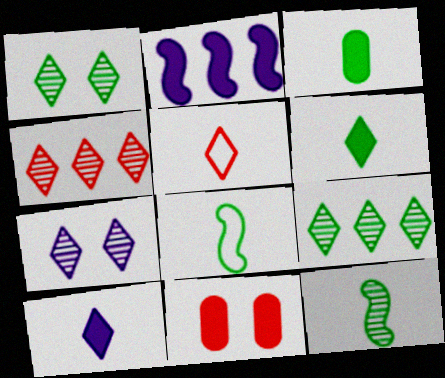[[2, 6, 11]]